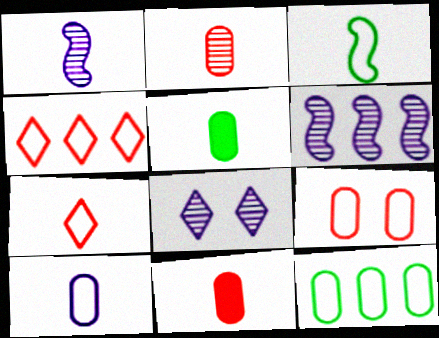[[1, 5, 7], 
[2, 5, 10], 
[3, 7, 10], 
[9, 10, 12]]